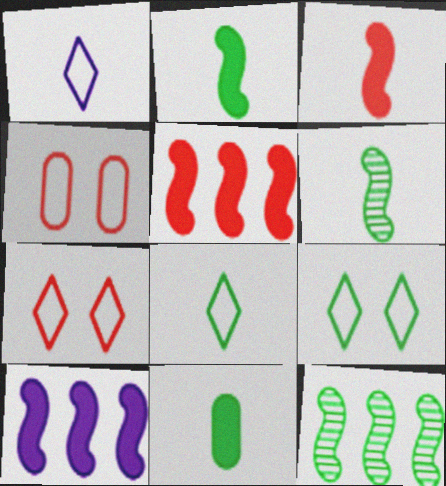[[6, 8, 11], 
[9, 11, 12]]